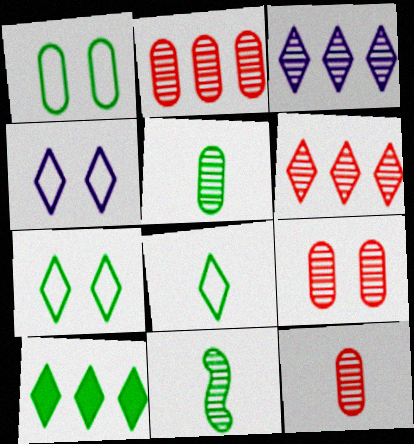[[1, 10, 11], 
[2, 9, 12], 
[3, 9, 11]]